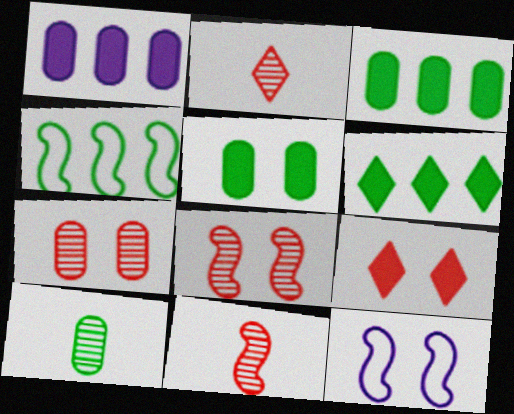[[2, 3, 12]]